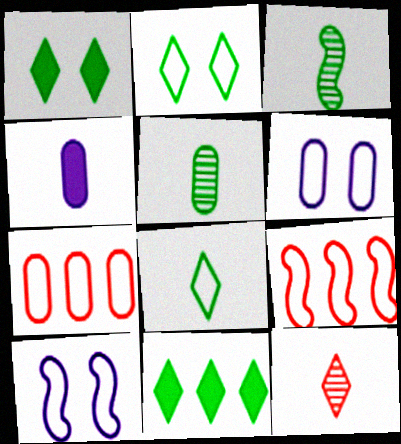[[6, 8, 9], 
[7, 8, 10]]